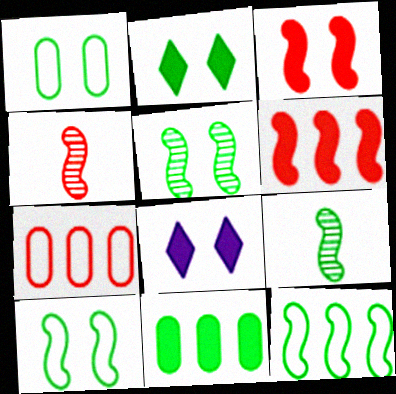[[1, 2, 5], 
[7, 8, 9]]